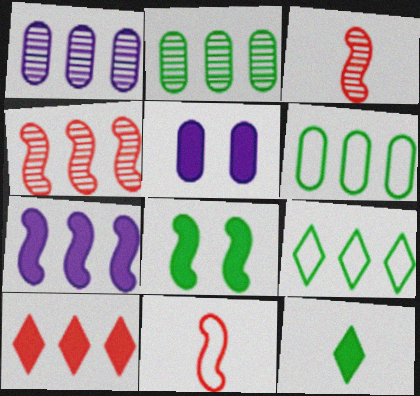[[3, 5, 9]]